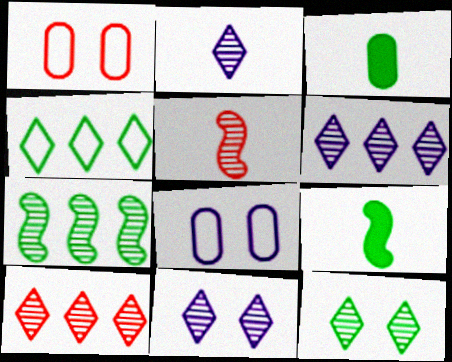[[1, 6, 9], 
[2, 6, 11], 
[2, 10, 12], 
[8, 9, 10]]